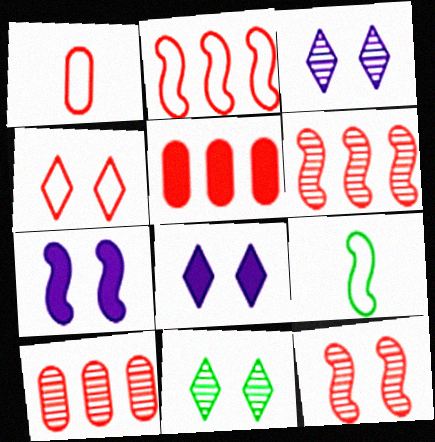[[1, 2, 4], 
[3, 5, 9], 
[4, 8, 11], 
[6, 7, 9], 
[8, 9, 10]]